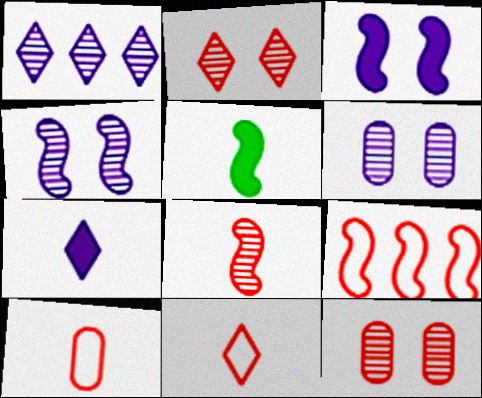[[4, 5, 9]]